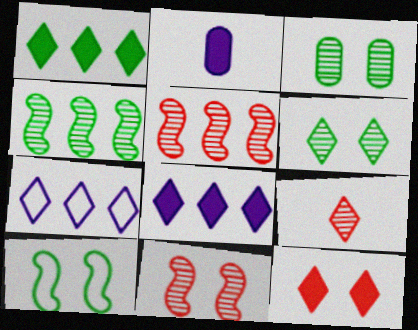[]